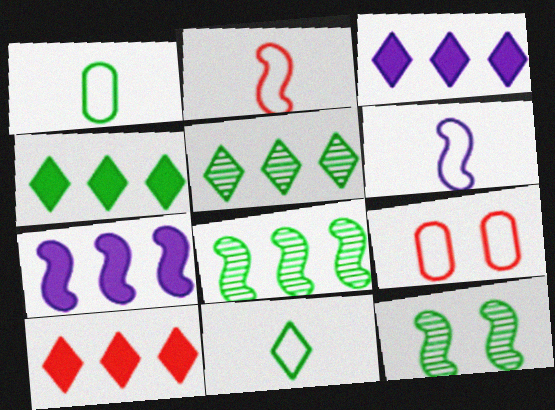[[1, 4, 12], 
[2, 7, 12], 
[3, 4, 10]]